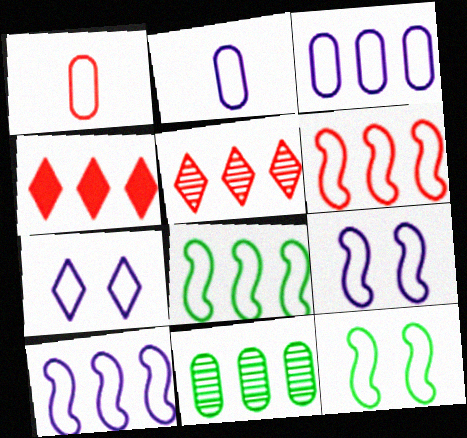[[1, 7, 8], 
[2, 7, 10], 
[4, 10, 11], 
[6, 8, 10]]